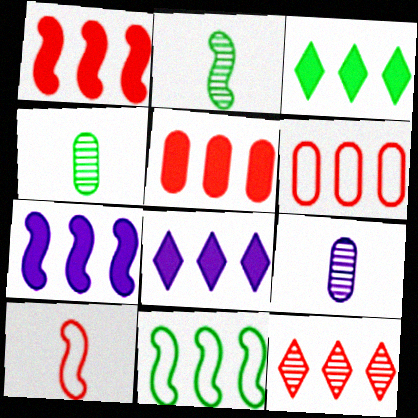[[1, 6, 12], 
[3, 5, 7]]